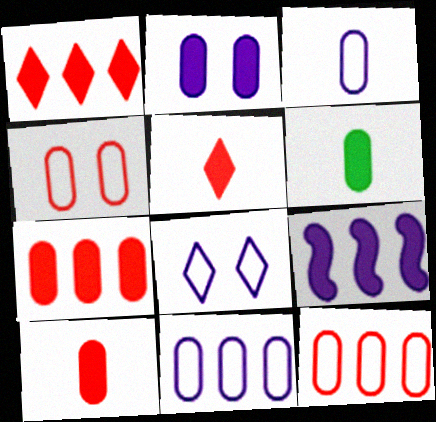[[2, 6, 7]]